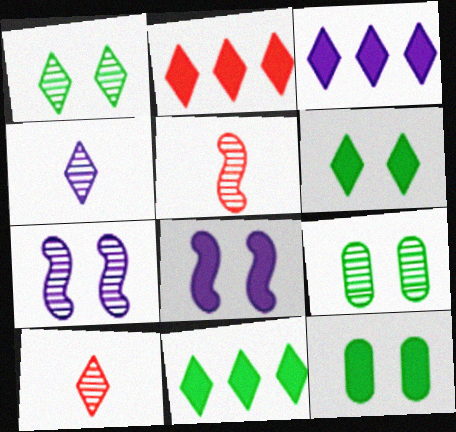[[2, 3, 11]]